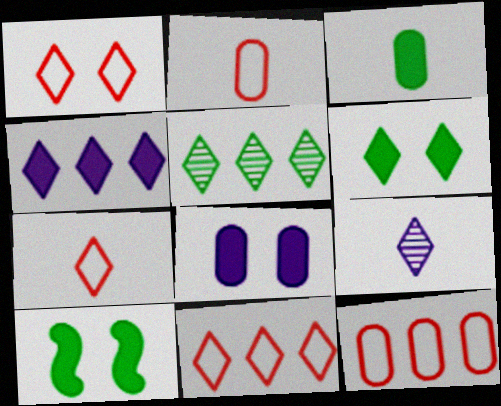[[1, 7, 11], 
[4, 5, 11], 
[6, 9, 11], 
[9, 10, 12]]